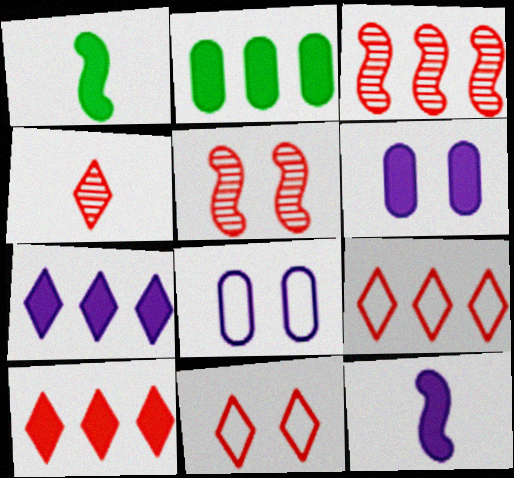[[1, 6, 10], 
[4, 10, 11], 
[6, 7, 12]]